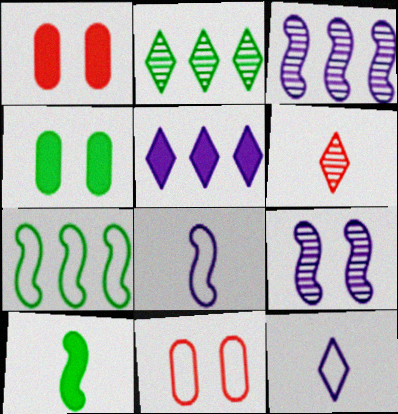[[1, 2, 8], 
[1, 5, 10], 
[7, 11, 12]]